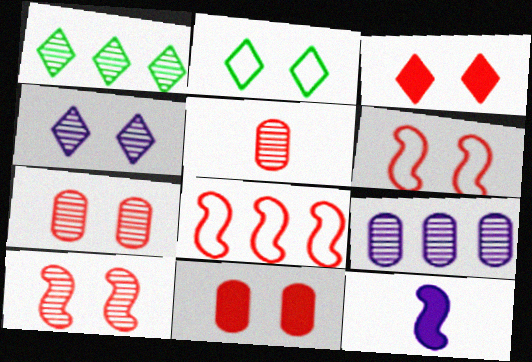[[2, 3, 4], 
[3, 5, 8], 
[3, 6, 7]]